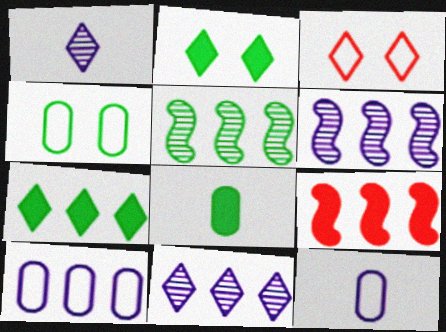[[1, 3, 7], 
[1, 4, 9], 
[3, 6, 8]]